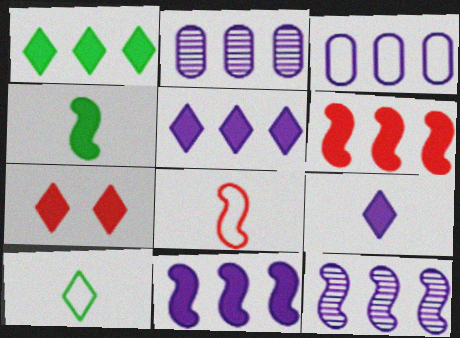[[1, 7, 9], 
[3, 5, 12]]